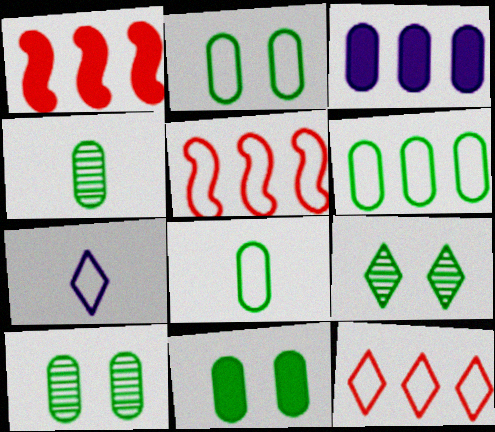[[1, 7, 10], 
[2, 5, 7], 
[2, 6, 8], 
[2, 10, 11], 
[4, 6, 11]]